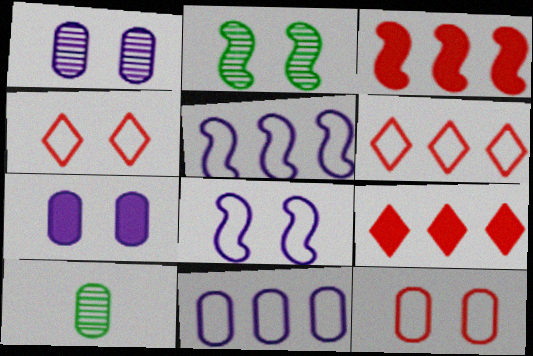[[2, 4, 7], 
[8, 9, 10]]